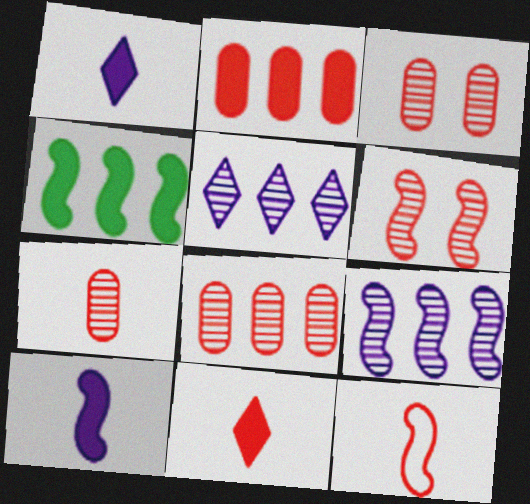[[3, 7, 8], 
[7, 11, 12]]